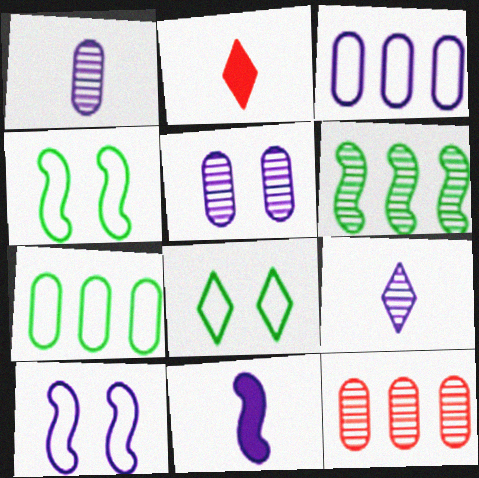[[8, 11, 12]]